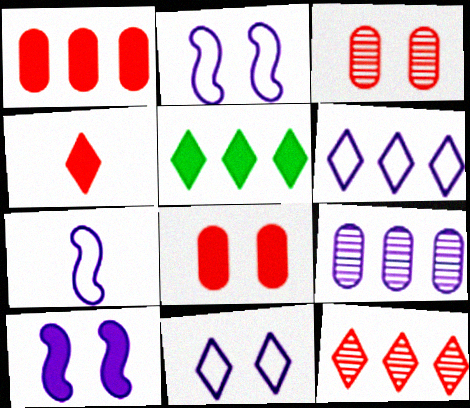[[3, 5, 7], 
[5, 6, 12]]